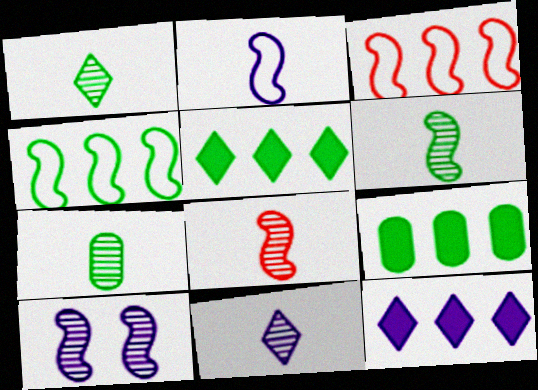[[1, 6, 7], 
[7, 8, 11]]